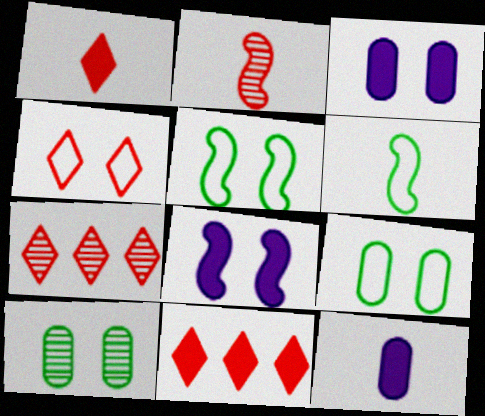[[1, 4, 7], 
[3, 6, 7], 
[4, 8, 10], 
[5, 7, 12]]